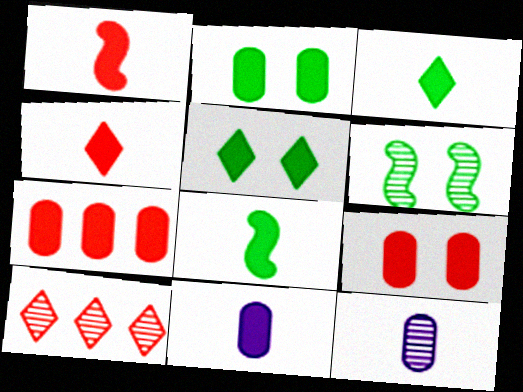[[1, 3, 11], 
[2, 7, 11], 
[4, 8, 11], 
[6, 10, 12]]